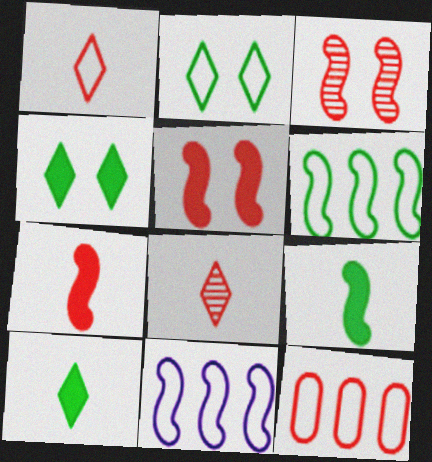[[3, 9, 11], 
[5, 8, 12]]